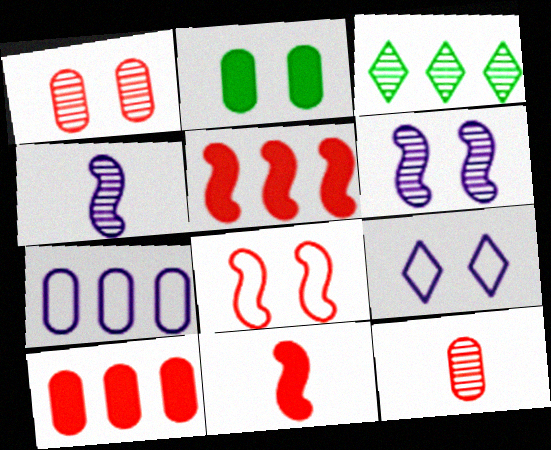[[1, 3, 4], 
[2, 7, 12], 
[3, 5, 7], 
[3, 6, 12]]